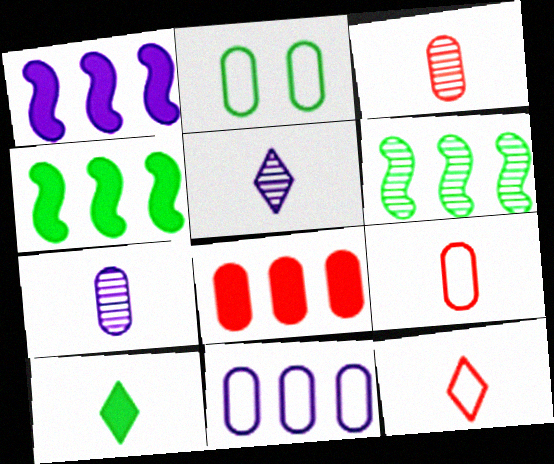[[2, 6, 10], 
[2, 7, 8], 
[2, 9, 11], 
[5, 10, 12]]